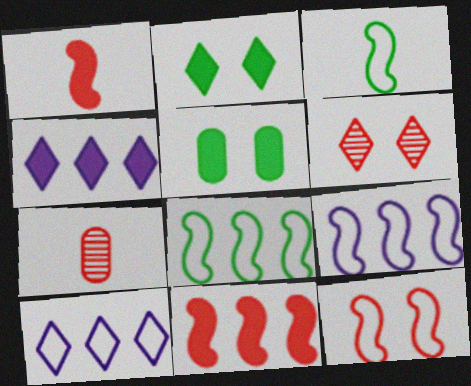[[1, 4, 5], 
[2, 7, 9], 
[3, 9, 12]]